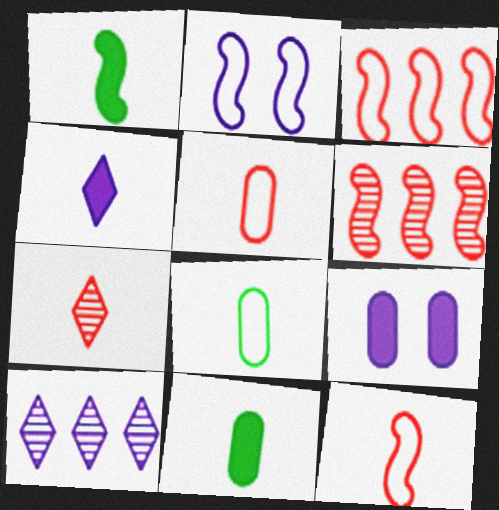[[1, 2, 6]]